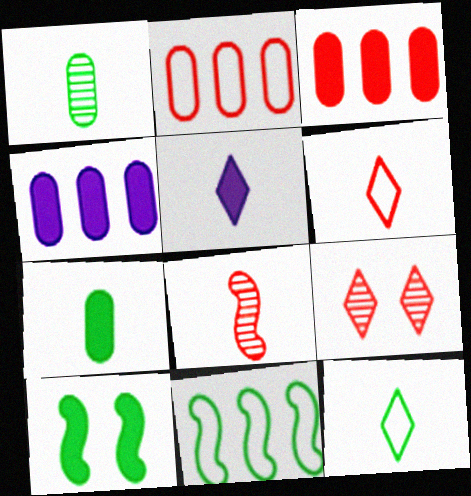[[3, 5, 10]]